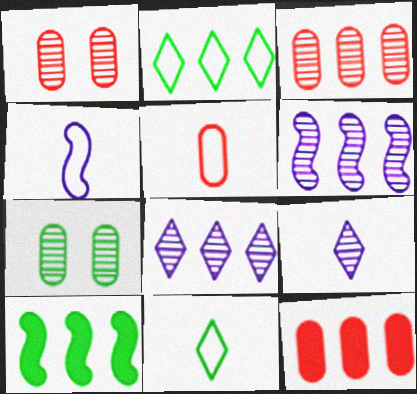[[1, 5, 12], 
[2, 6, 12], 
[4, 5, 11], 
[7, 10, 11]]